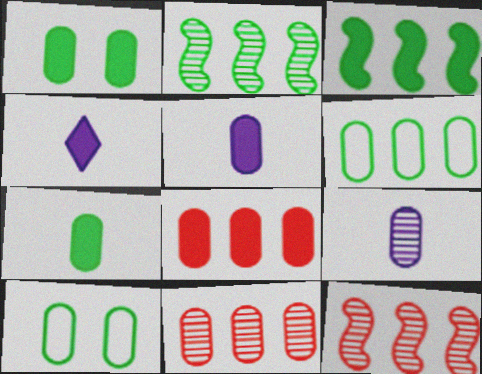[[1, 5, 8], 
[4, 10, 12], 
[5, 10, 11], 
[8, 9, 10]]